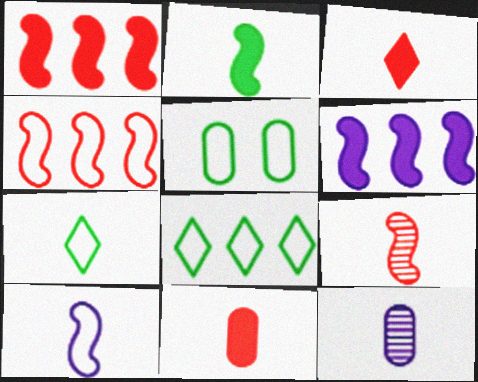[[2, 9, 10]]